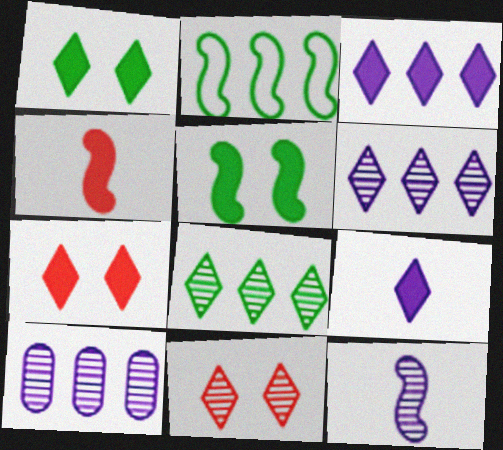[]